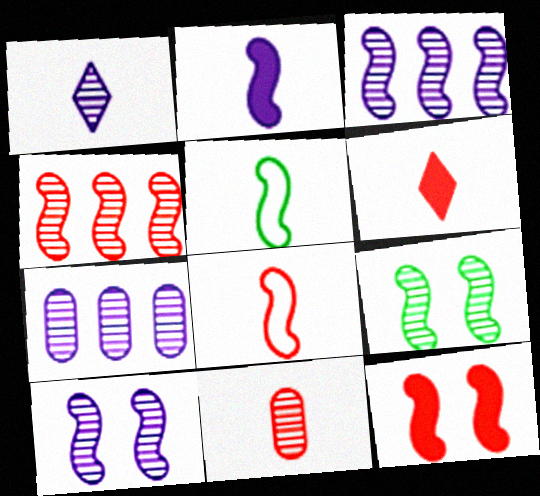[[1, 7, 10], 
[3, 5, 12], 
[4, 8, 12], 
[6, 8, 11]]